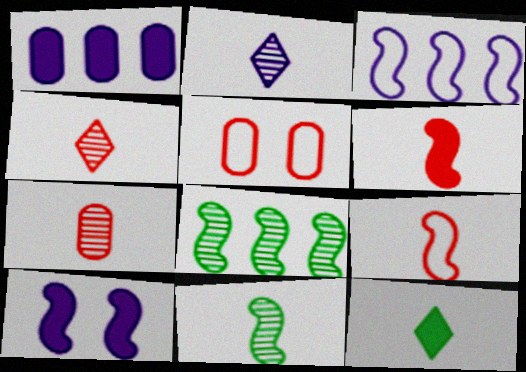[[2, 7, 11], 
[8, 9, 10]]